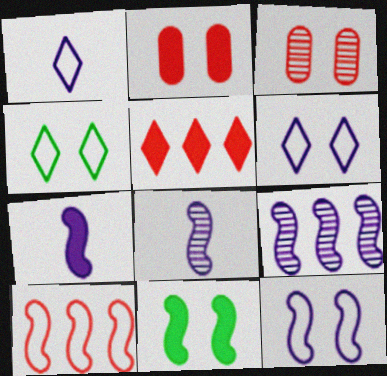[[3, 6, 11], 
[7, 9, 12], 
[8, 10, 11]]